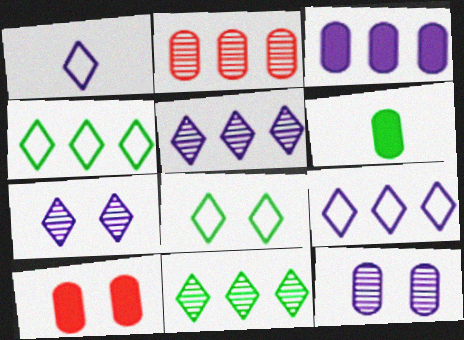[[3, 6, 10]]